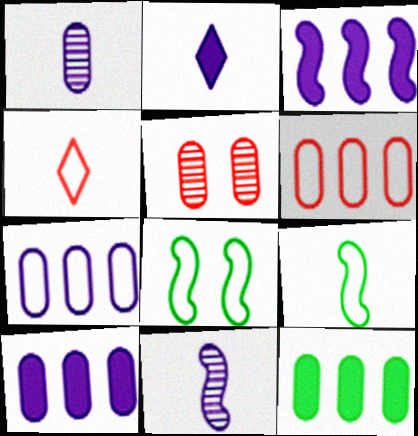[[4, 7, 8]]